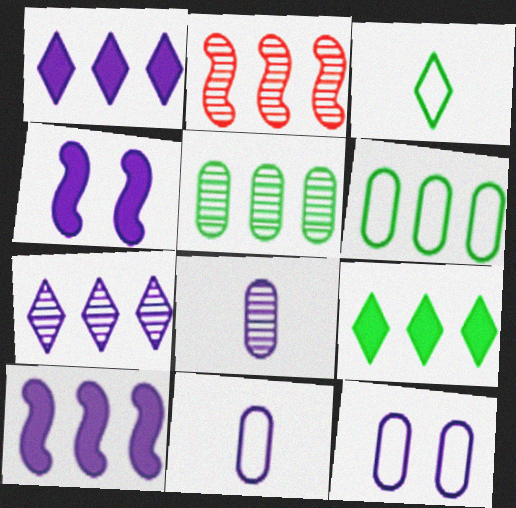[[1, 2, 6], 
[2, 5, 7], 
[4, 7, 11]]